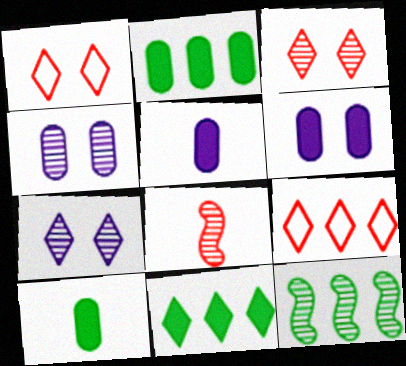[[1, 5, 12]]